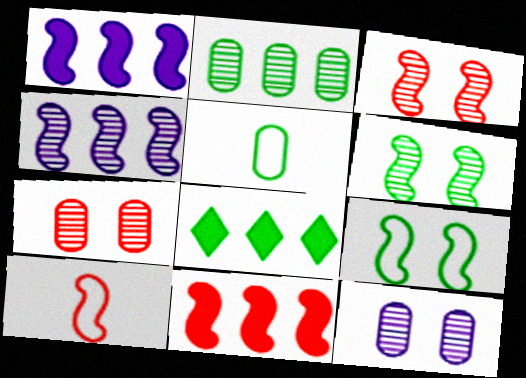[[1, 6, 10], 
[3, 10, 11], 
[5, 6, 8], 
[8, 10, 12]]